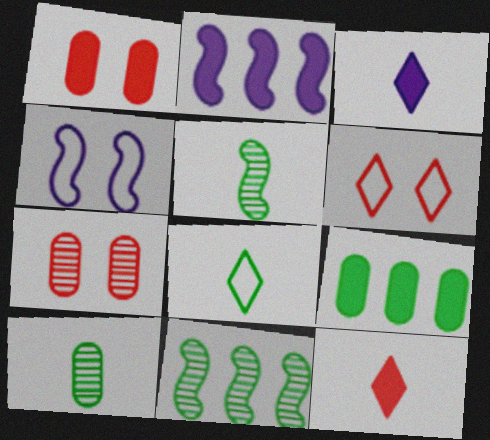[[2, 6, 10], 
[2, 7, 8]]